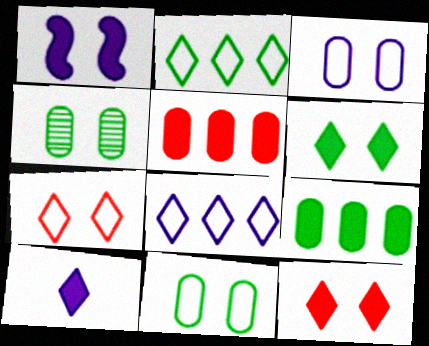[[1, 4, 7]]